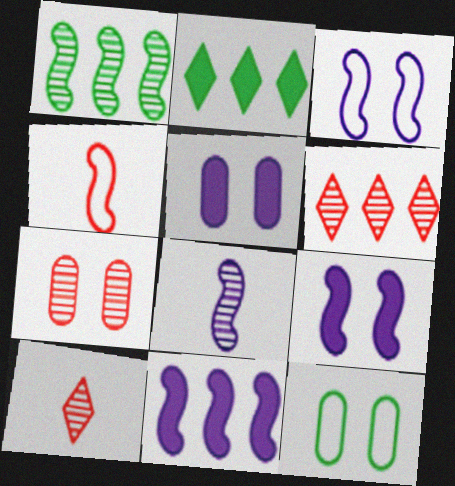[[1, 4, 9], 
[3, 8, 11], 
[5, 7, 12], 
[10, 11, 12]]